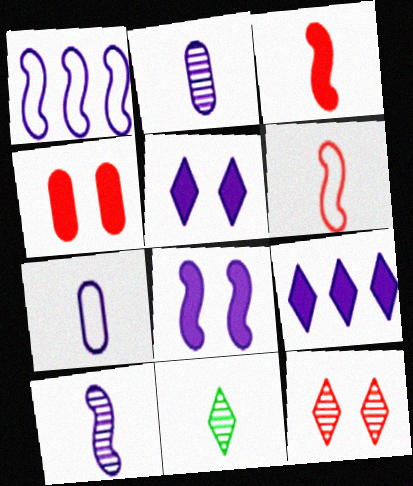[[1, 2, 5], 
[1, 4, 11], 
[1, 8, 10], 
[3, 7, 11]]